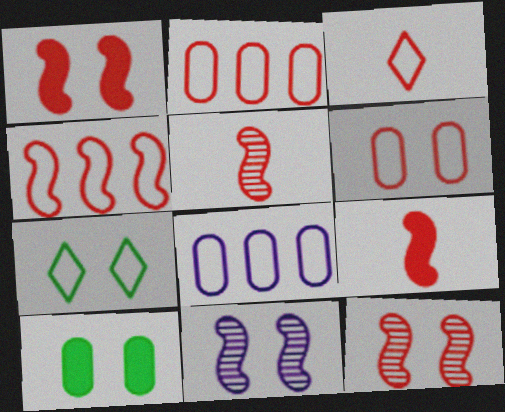[[1, 4, 5], 
[3, 4, 6], 
[4, 9, 12]]